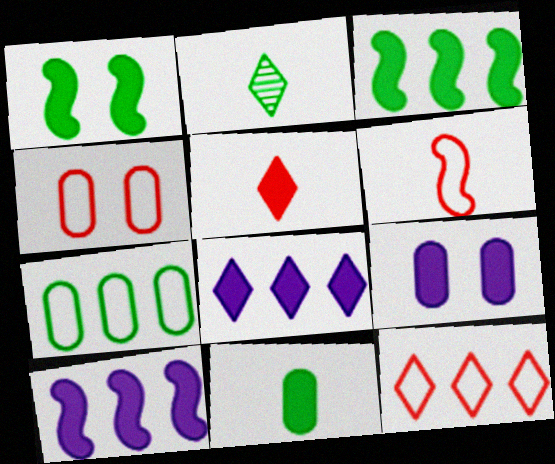[[1, 2, 7], 
[2, 4, 10], 
[3, 5, 9], 
[4, 6, 12]]